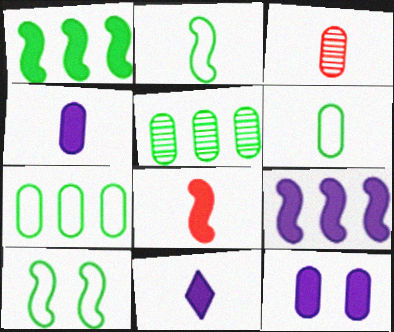[[2, 3, 11], 
[3, 4, 6], 
[3, 7, 12], 
[9, 11, 12]]